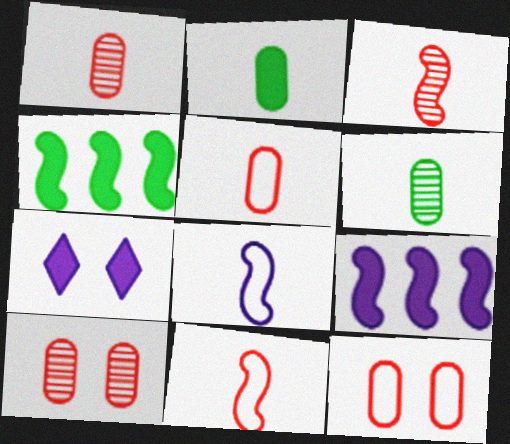[]